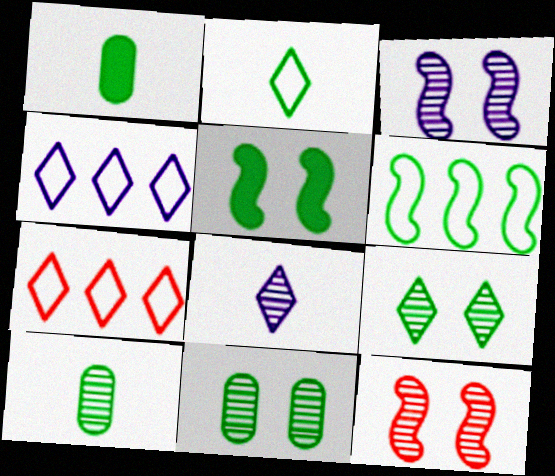[[1, 3, 7], 
[1, 4, 12], 
[1, 6, 9]]